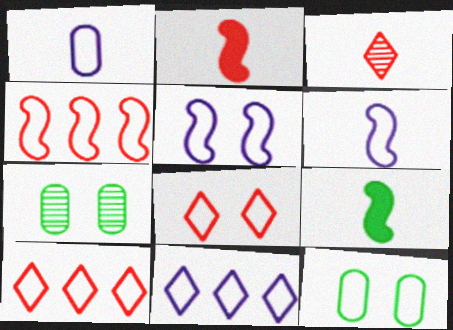[[1, 3, 9], 
[1, 5, 11], 
[2, 7, 11], 
[5, 8, 12], 
[6, 10, 12]]